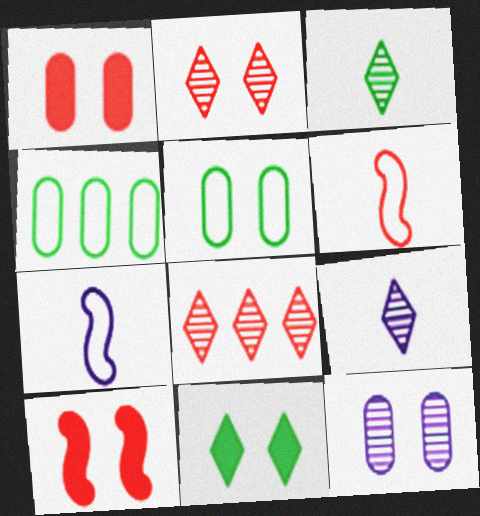[[1, 5, 12], 
[1, 6, 8], 
[4, 9, 10]]